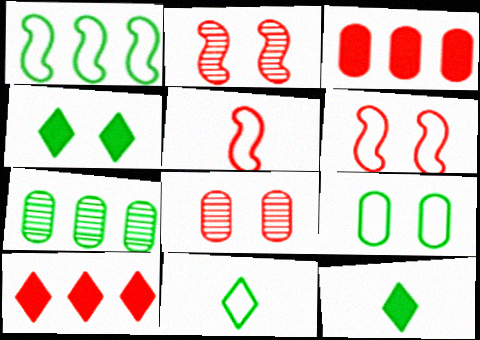[[1, 9, 11], 
[5, 8, 10]]